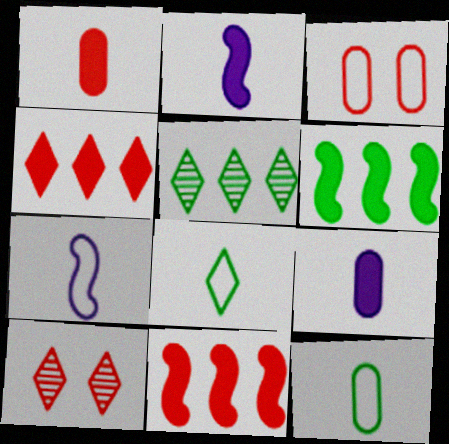[[2, 3, 5]]